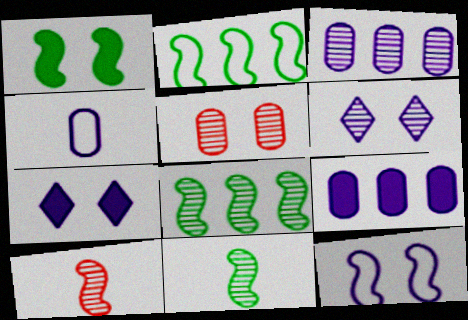[[1, 2, 11]]